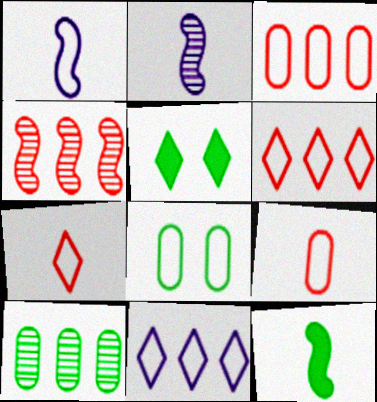[[1, 6, 8], 
[2, 3, 5]]